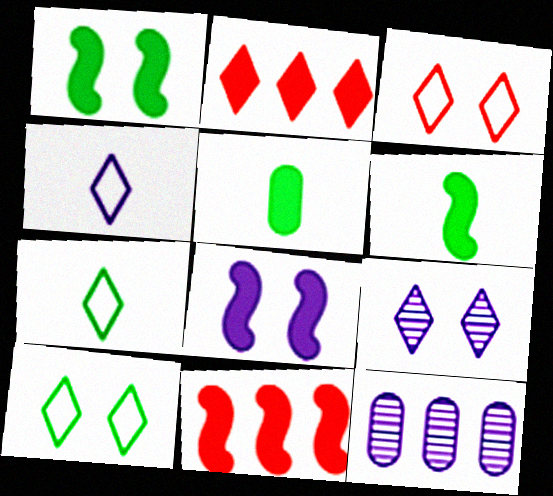[[2, 5, 8], 
[2, 7, 9], 
[3, 6, 12], 
[4, 8, 12], 
[6, 8, 11]]